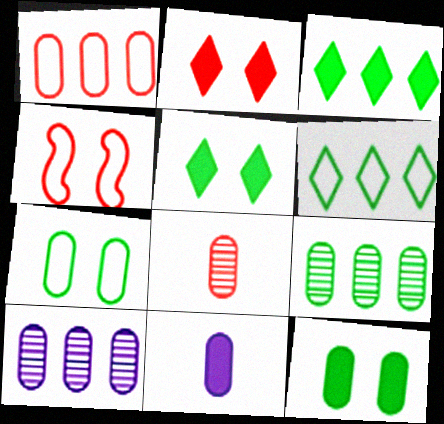[]